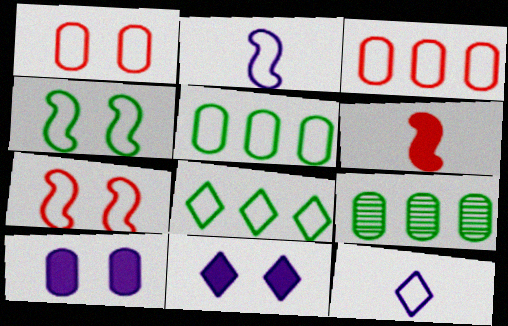[[1, 2, 8], 
[3, 4, 12], 
[5, 7, 12]]